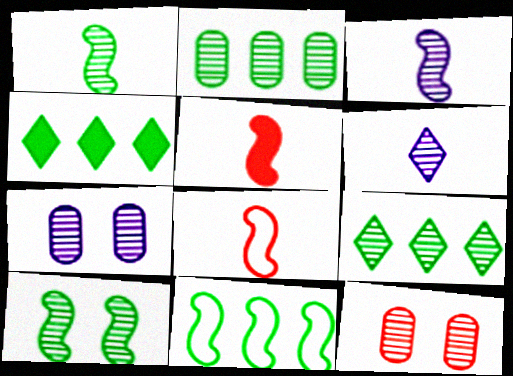[[2, 4, 11], 
[3, 9, 12], 
[4, 7, 8]]